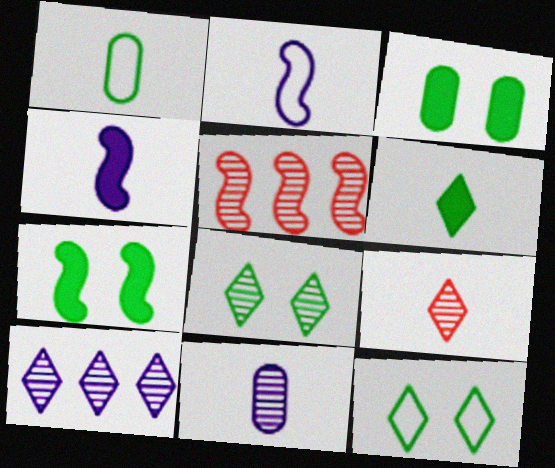[[1, 4, 9], 
[2, 5, 7], 
[5, 8, 11], 
[8, 9, 10]]